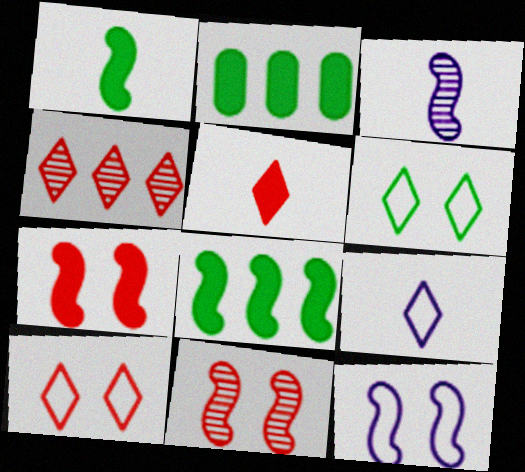[[2, 3, 10], 
[2, 9, 11], 
[4, 5, 10]]